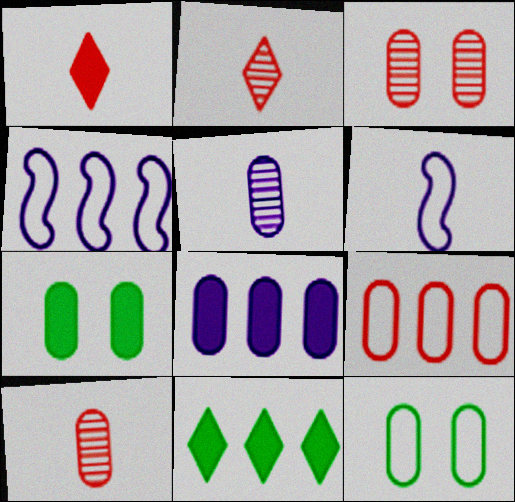[[2, 4, 7], 
[3, 6, 11], 
[5, 7, 9], 
[8, 10, 12]]